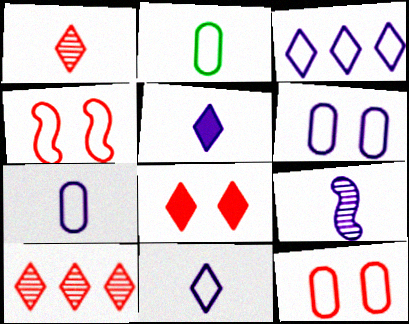[[2, 3, 4], 
[5, 7, 9]]